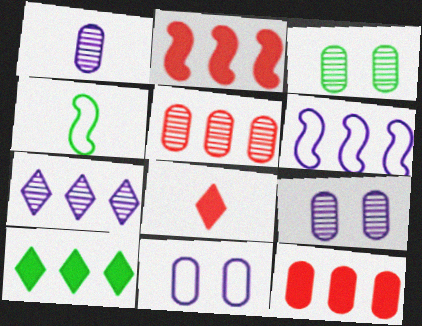[[1, 3, 5], 
[1, 4, 8], 
[3, 4, 10], 
[3, 6, 8], 
[5, 6, 10]]